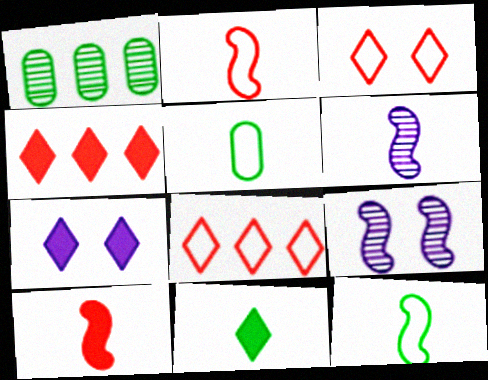[[1, 2, 7], 
[4, 5, 9], 
[4, 7, 11], 
[6, 10, 12]]